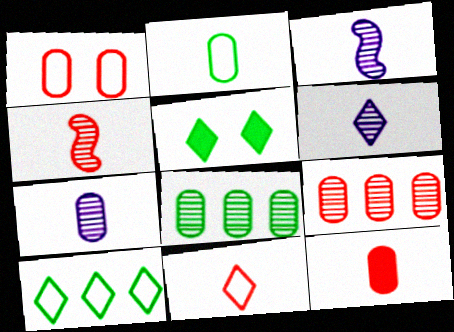[[1, 9, 12], 
[2, 7, 12], 
[3, 6, 7], 
[4, 11, 12]]